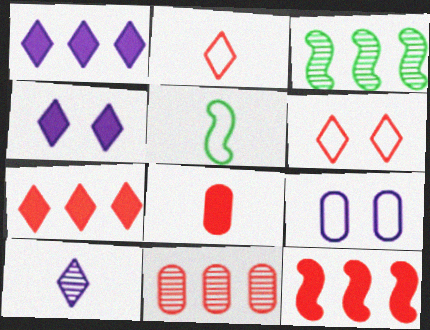[[4, 5, 11], 
[5, 8, 10]]